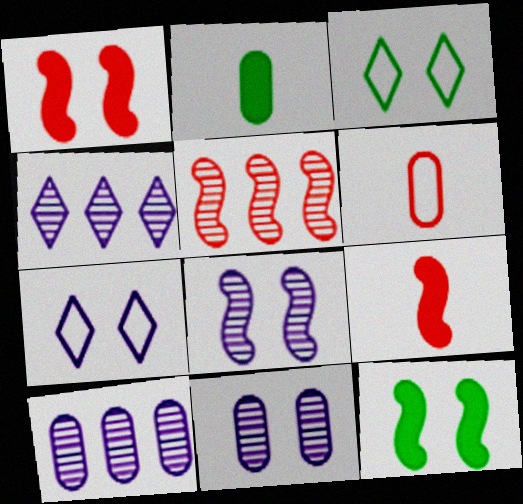[[1, 3, 11], 
[2, 5, 7], 
[3, 9, 10], 
[4, 6, 12]]